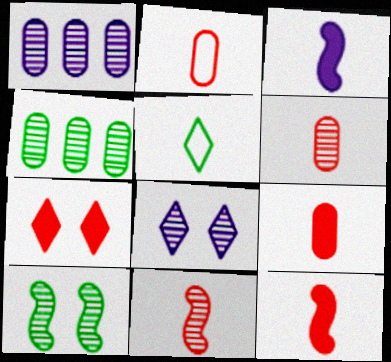[[2, 6, 9], 
[3, 5, 6], 
[4, 8, 11]]